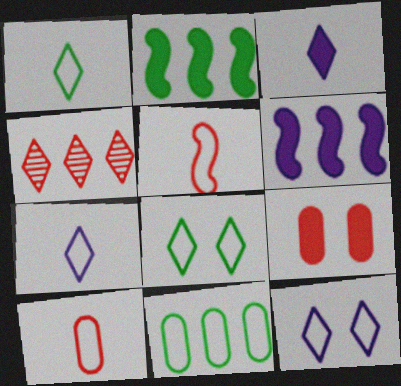[[2, 3, 9], 
[3, 4, 8], 
[4, 5, 9], 
[4, 6, 11], 
[5, 11, 12]]